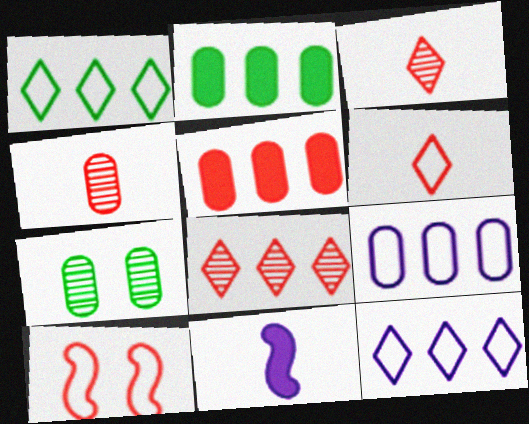[[3, 5, 10]]